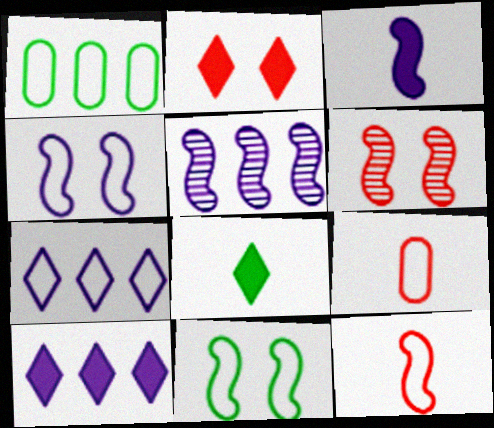[[2, 8, 10], 
[3, 4, 5], 
[7, 9, 11]]